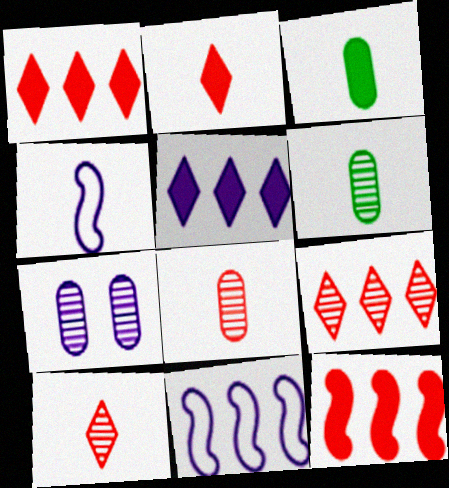[[2, 4, 6], 
[3, 4, 10], 
[4, 5, 7]]